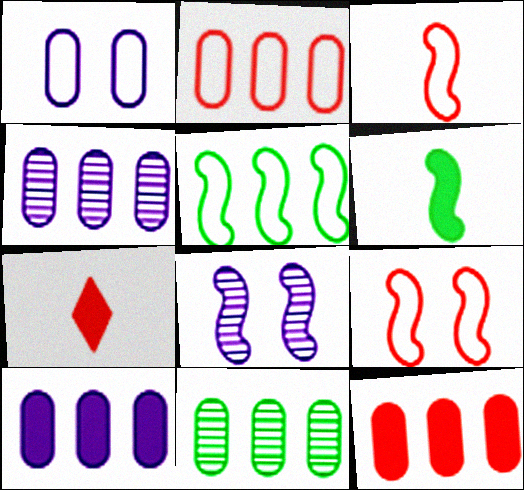[[2, 10, 11]]